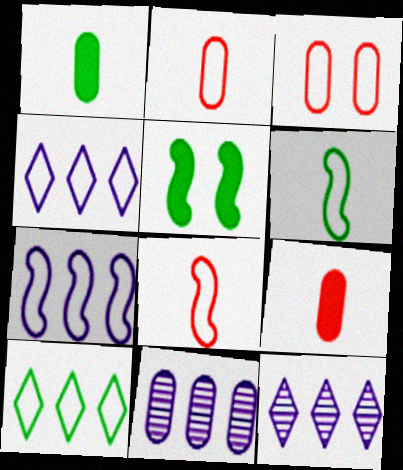[[1, 3, 11], 
[2, 5, 12], 
[3, 4, 6]]